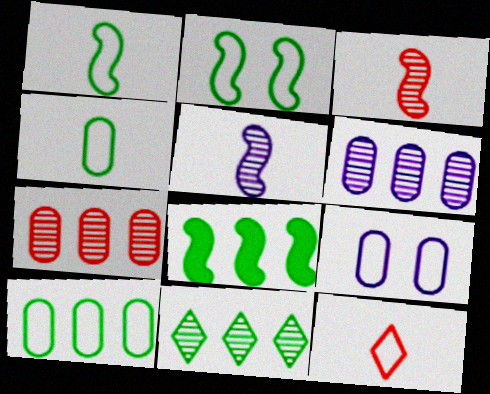[[8, 10, 11]]